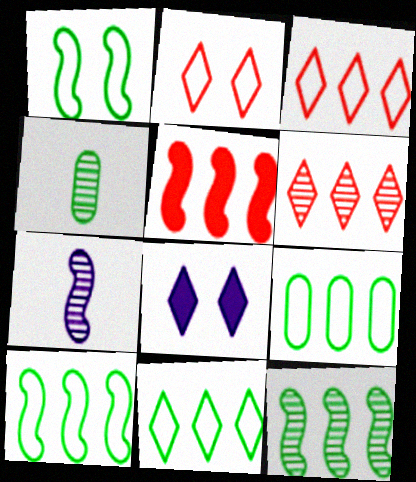[[1, 5, 7], 
[9, 10, 11]]